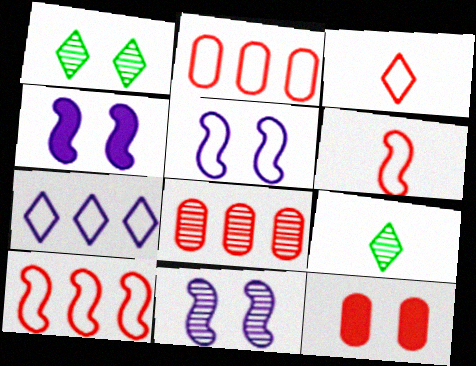[[1, 5, 12], 
[2, 4, 9], 
[4, 5, 11], 
[8, 9, 11]]